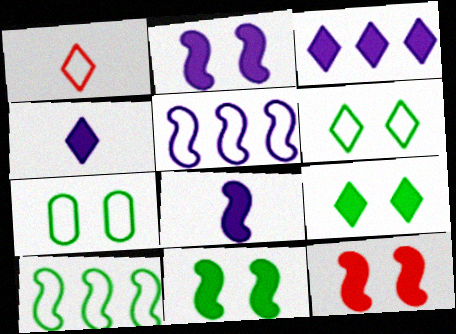[[1, 5, 7], 
[2, 11, 12]]